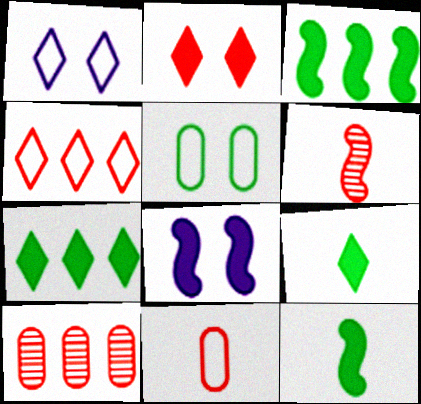[[1, 10, 12]]